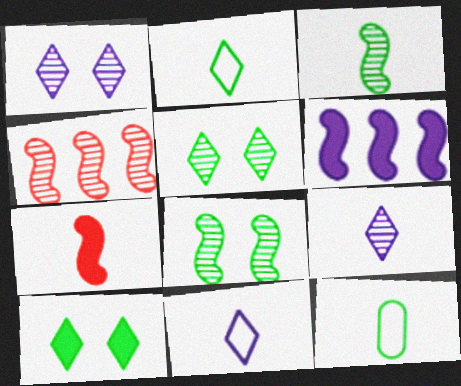[[7, 9, 12]]